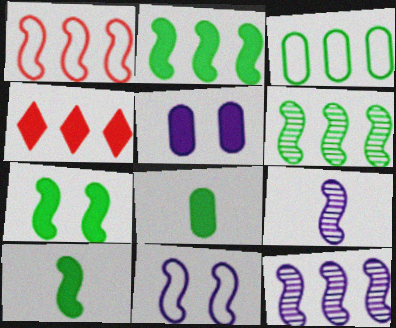[[1, 2, 12], 
[1, 7, 9], 
[2, 7, 10], 
[3, 4, 12], 
[4, 5, 10]]